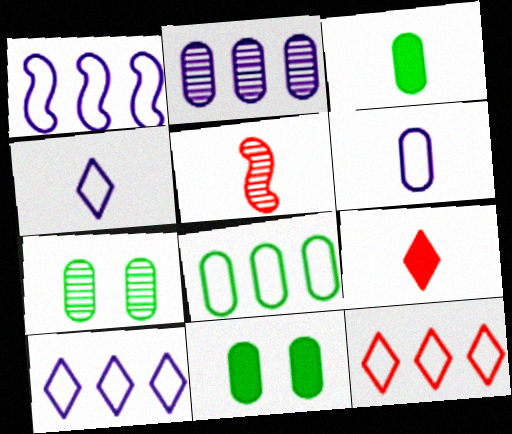[[1, 7, 9], 
[1, 8, 12], 
[3, 4, 5], 
[3, 7, 8], 
[5, 10, 11]]